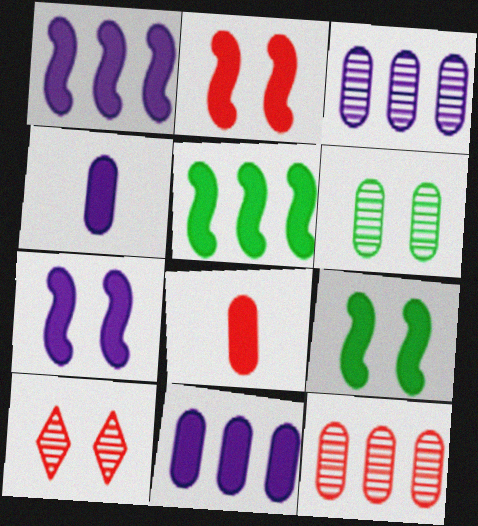[[2, 7, 9]]